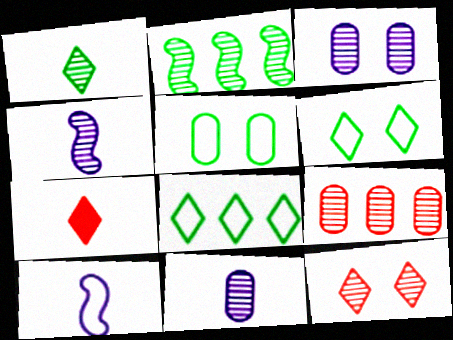[[2, 11, 12]]